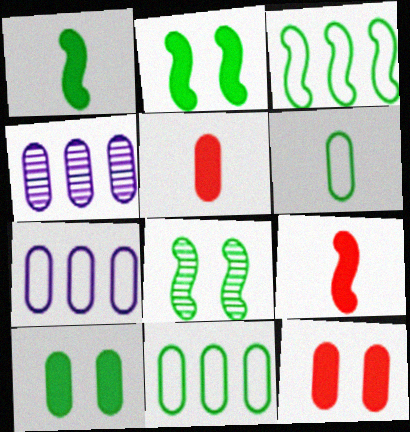[[1, 3, 8], 
[4, 6, 12]]